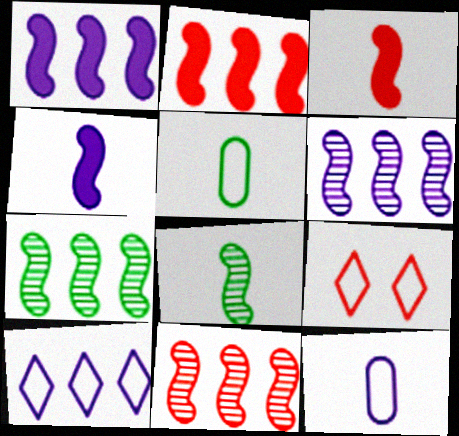[[6, 7, 11]]